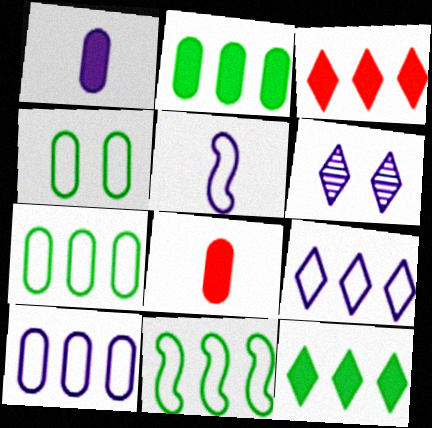[[6, 8, 11]]